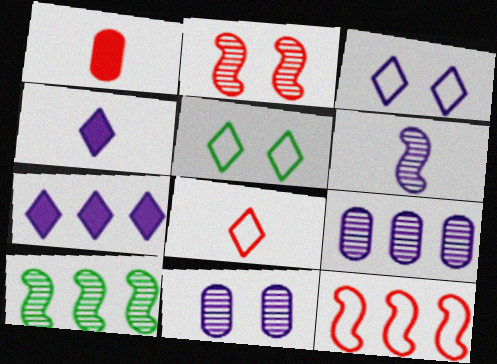[[1, 3, 10], 
[2, 6, 10]]